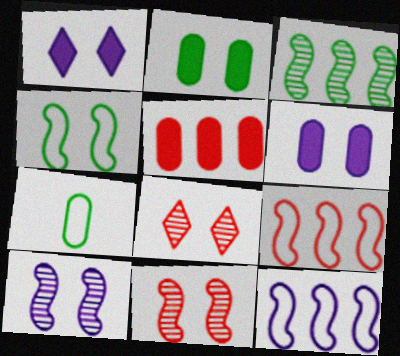[[4, 6, 8]]